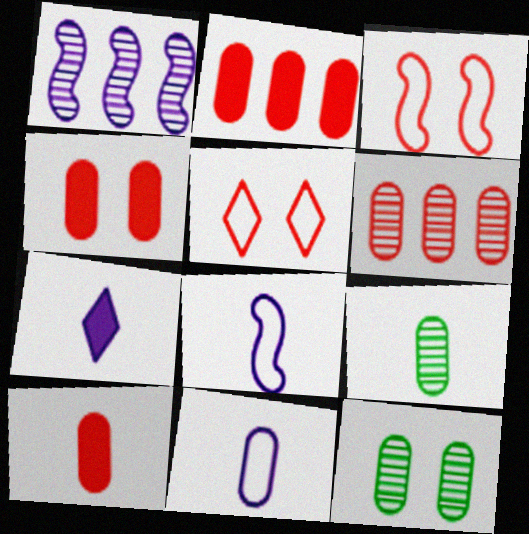[[2, 4, 10], 
[2, 11, 12], 
[9, 10, 11]]